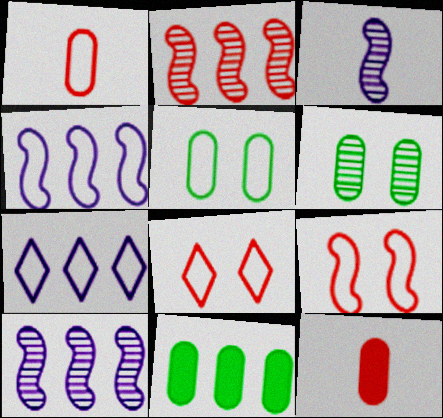[[2, 7, 11], 
[2, 8, 12], 
[3, 8, 11]]